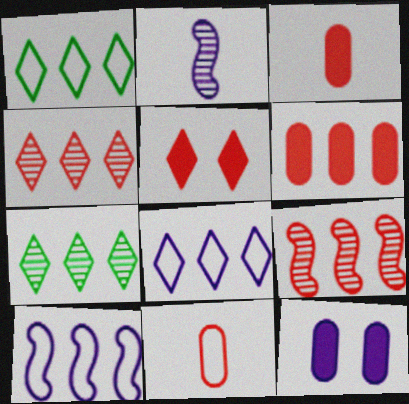[[2, 8, 12], 
[5, 9, 11], 
[6, 7, 10]]